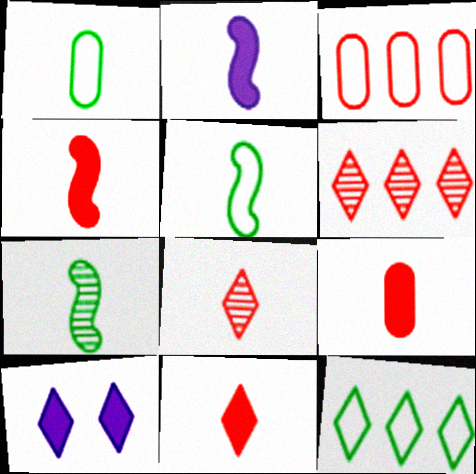[[1, 2, 8], 
[3, 7, 10], 
[4, 9, 11], 
[8, 10, 12]]